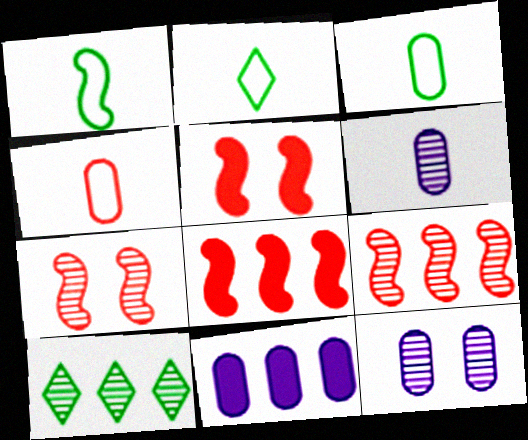[[1, 2, 3], 
[2, 7, 11], 
[2, 8, 12], 
[6, 7, 10]]